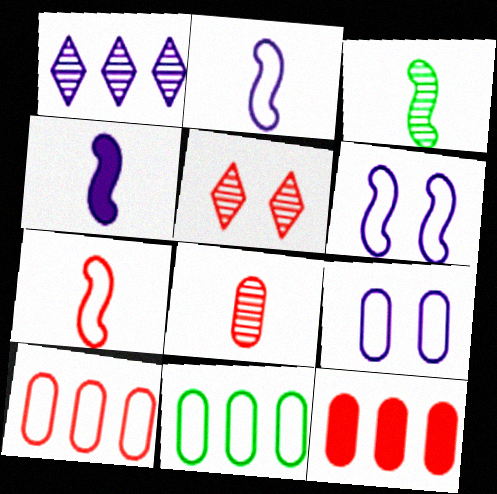[[1, 4, 9], 
[3, 4, 7], 
[4, 5, 11], 
[5, 7, 12]]